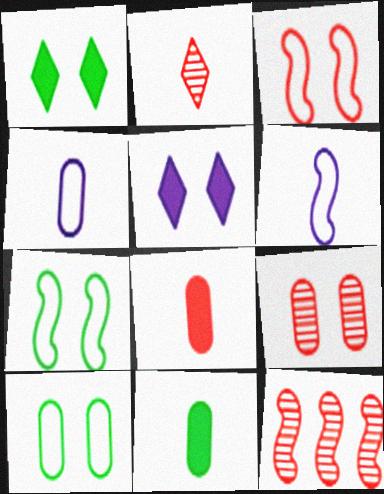[[1, 4, 12], 
[2, 6, 11], 
[2, 9, 12], 
[5, 7, 9]]